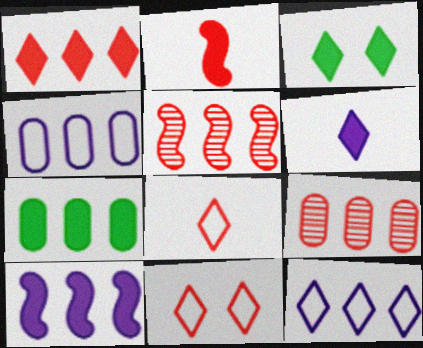[[1, 3, 6], 
[1, 7, 10], 
[2, 9, 11], 
[4, 7, 9], 
[5, 7, 12]]